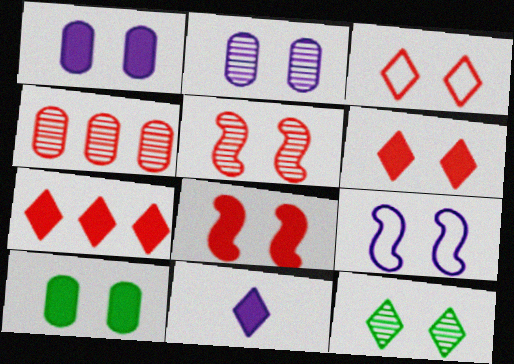[[2, 5, 12]]